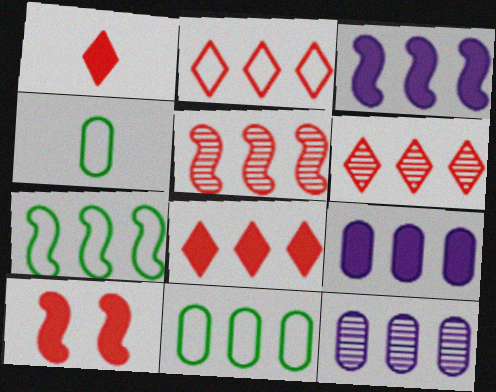[[2, 6, 8], 
[3, 5, 7], 
[3, 6, 11], 
[6, 7, 9], 
[7, 8, 12]]